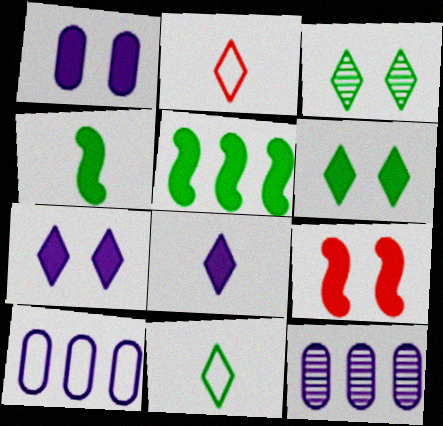[[1, 6, 9], 
[9, 11, 12]]